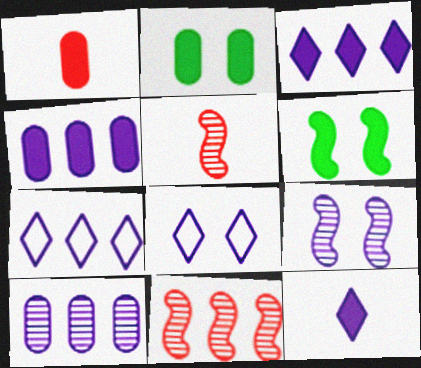[[1, 2, 4], 
[1, 3, 6], 
[2, 5, 7]]